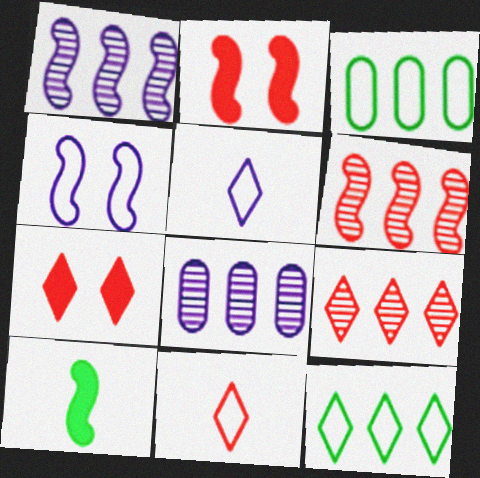[[3, 4, 11], 
[4, 6, 10], 
[7, 9, 11]]